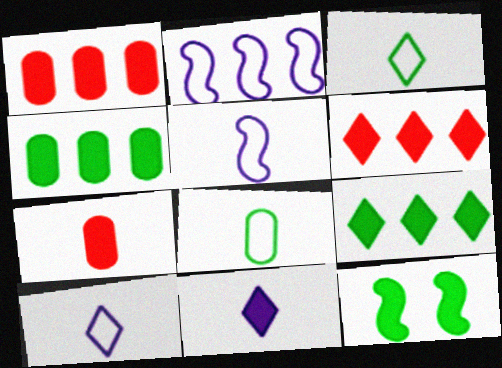[[1, 11, 12]]